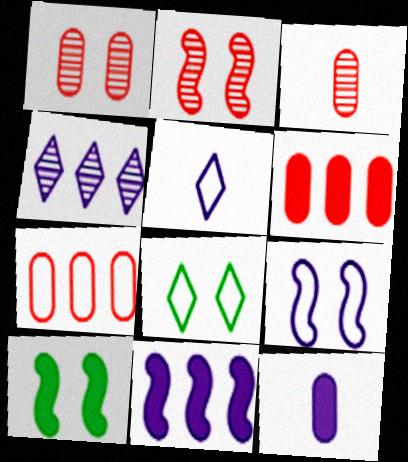[[2, 9, 10], 
[3, 8, 11], 
[4, 9, 12]]